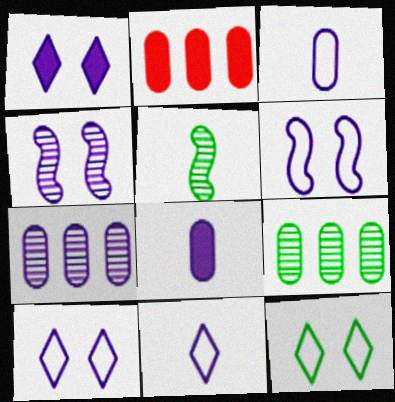[[2, 5, 10]]